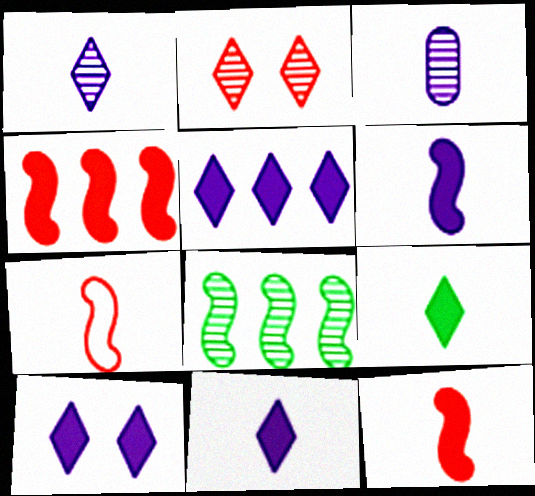[[2, 3, 8], 
[3, 7, 9], 
[5, 10, 11]]